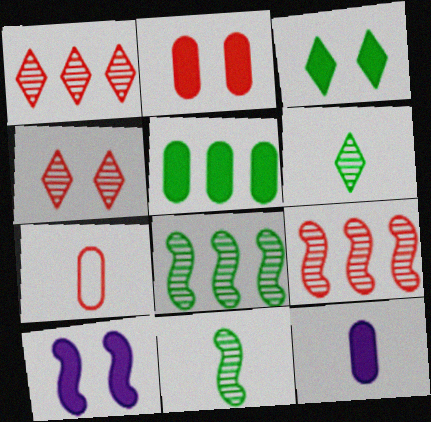[[2, 3, 10], 
[2, 5, 12]]